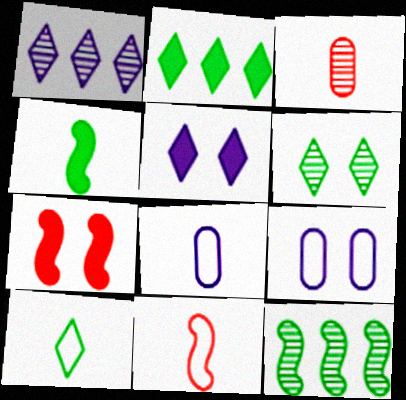[[2, 6, 10], 
[6, 7, 9], 
[8, 10, 11]]